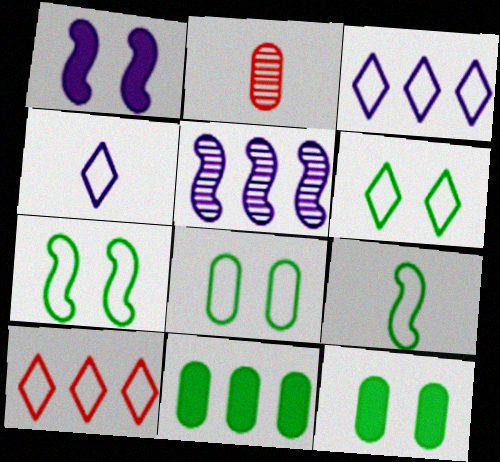[[4, 6, 10], 
[5, 10, 11], 
[6, 7, 8]]